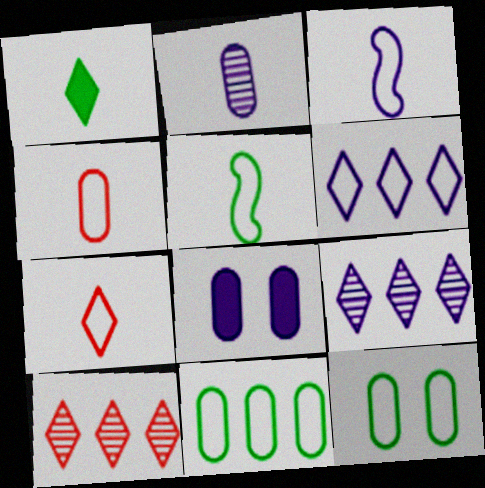[[3, 8, 9], 
[5, 8, 10]]